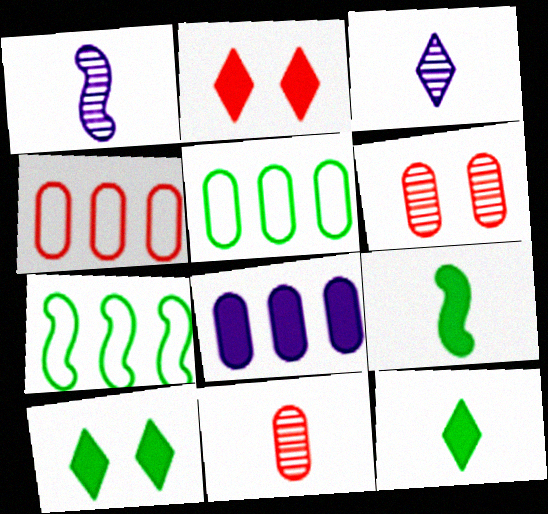[[1, 2, 5], 
[1, 4, 10], 
[2, 8, 9]]